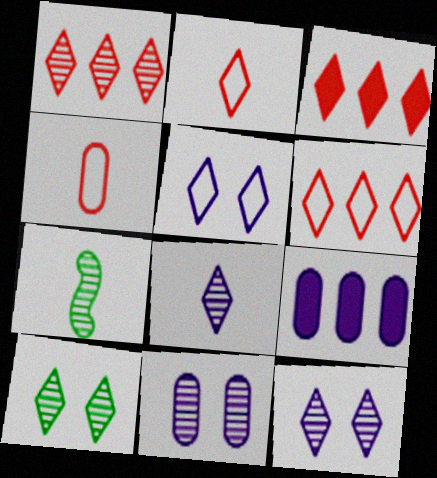[[1, 3, 6], 
[1, 7, 11], 
[1, 8, 10]]